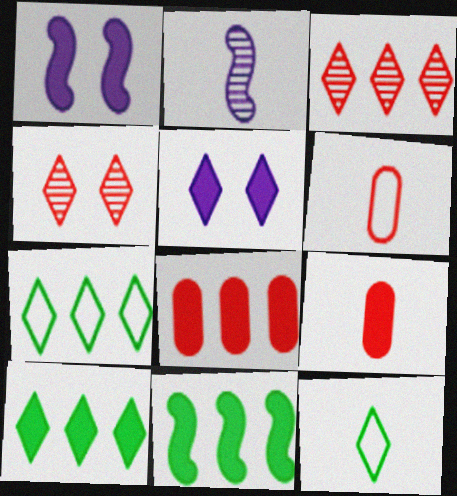[[1, 9, 10], 
[2, 9, 12], 
[3, 5, 12], 
[5, 9, 11]]